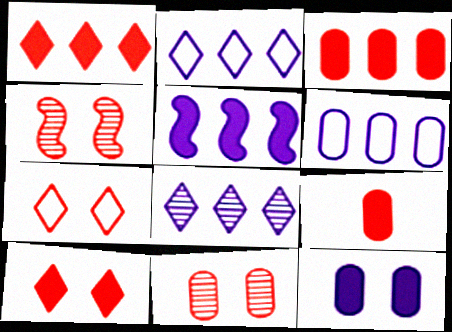[[5, 6, 8]]